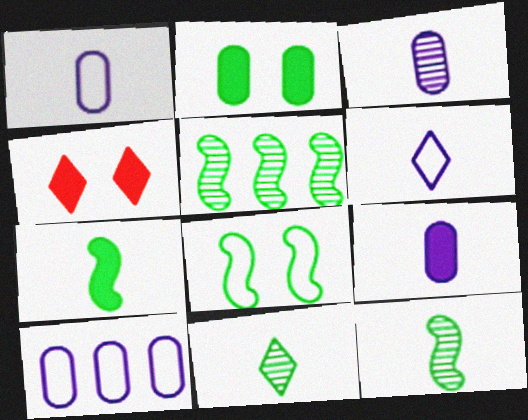[[1, 3, 9], 
[1, 4, 5], 
[4, 10, 12], 
[5, 7, 8]]